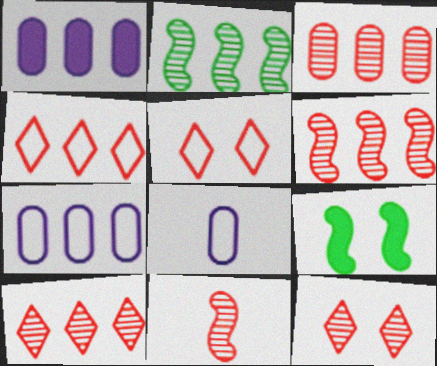[[1, 2, 4], 
[3, 6, 10], 
[3, 11, 12], 
[8, 9, 10]]